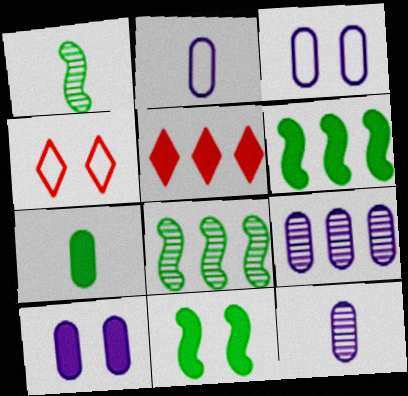[[1, 3, 5], 
[2, 9, 10], 
[4, 6, 12]]